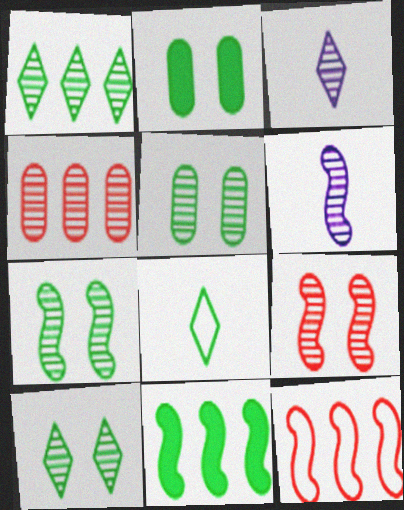[[2, 3, 12], 
[3, 4, 7], 
[4, 6, 10], 
[5, 7, 10], 
[5, 8, 11]]